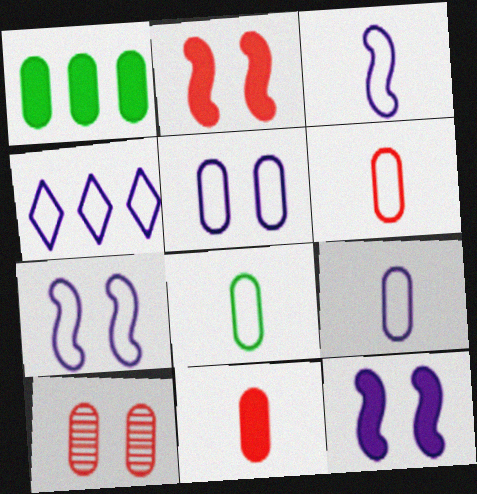[[1, 9, 10], 
[3, 4, 5], 
[4, 7, 9], 
[6, 8, 9]]